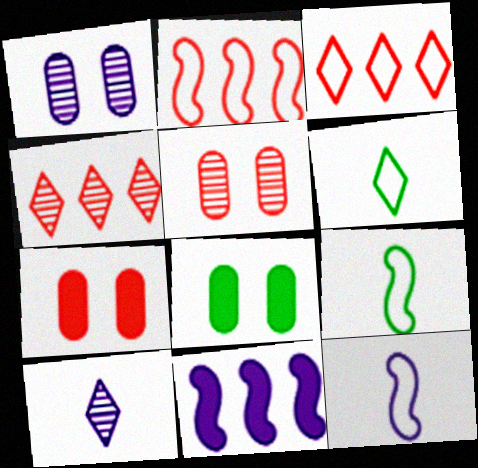[[2, 8, 10], 
[4, 8, 12], 
[5, 6, 11]]